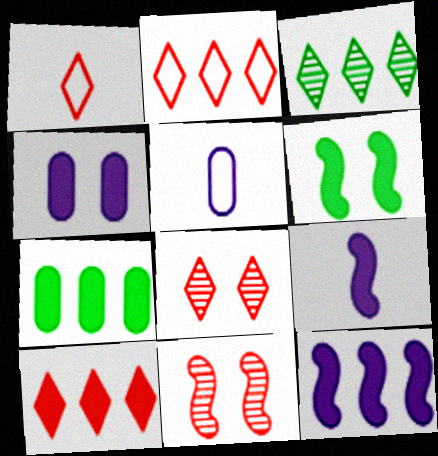[[1, 8, 10], 
[7, 10, 12]]